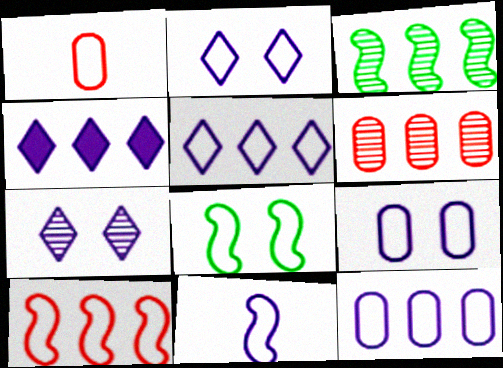[[1, 5, 8], 
[2, 11, 12], 
[5, 9, 11], 
[8, 10, 11]]